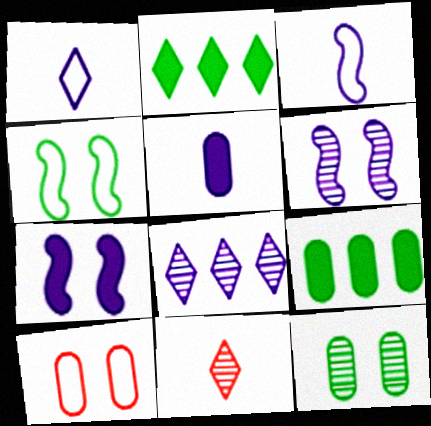[]